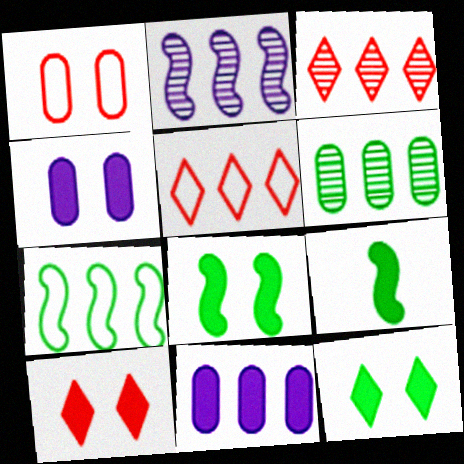[[2, 3, 6], 
[3, 7, 11], 
[4, 8, 10], 
[9, 10, 11]]